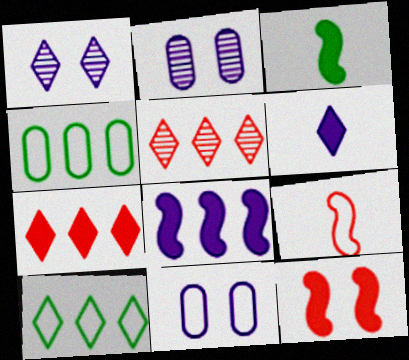[[3, 5, 11], 
[3, 8, 12], 
[4, 5, 8], 
[9, 10, 11]]